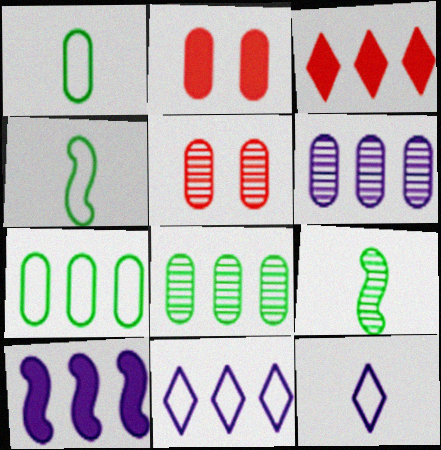[[1, 2, 6], 
[2, 9, 11], 
[6, 10, 11]]